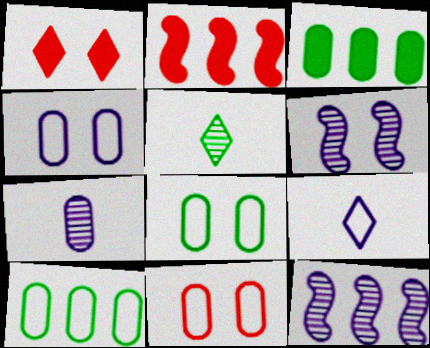[[1, 6, 8], 
[2, 4, 5], 
[3, 7, 11], 
[4, 8, 11]]